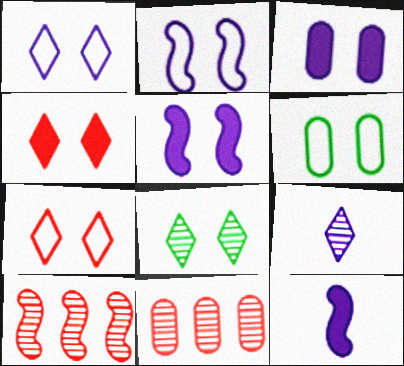[[1, 4, 8], 
[2, 6, 7]]